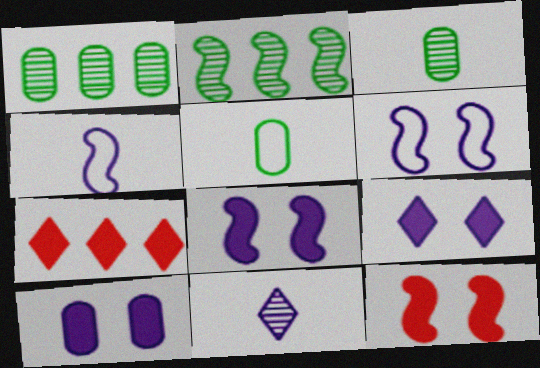[[2, 4, 12], 
[3, 6, 7], 
[8, 9, 10]]